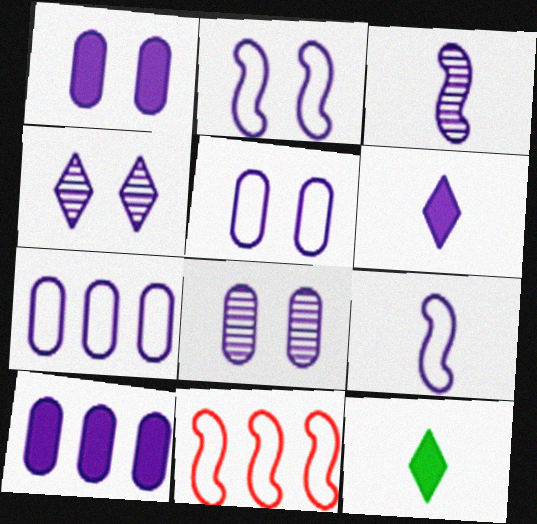[[1, 2, 4], 
[1, 5, 8], 
[4, 9, 10], 
[8, 11, 12]]